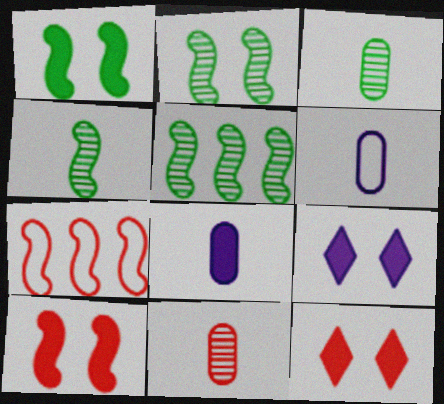[[2, 4, 5], 
[3, 7, 9], 
[5, 6, 12], 
[7, 11, 12]]